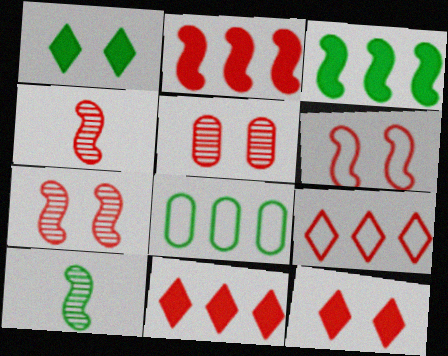[[1, 8, 10], 
[2, 4, 6], 
[5, 6, 12]]